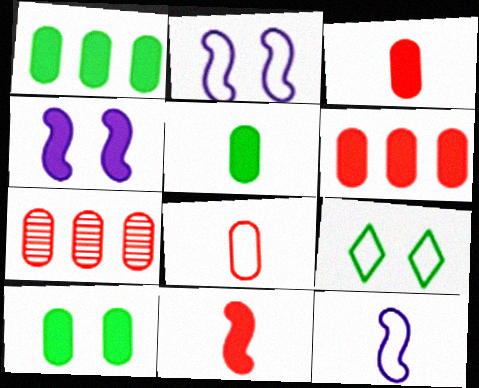[[1, 5, 10]]